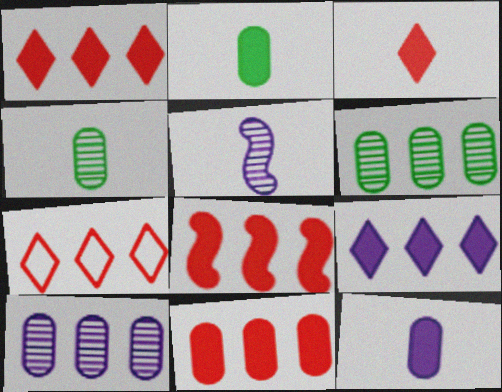[[1, 8, 11]]